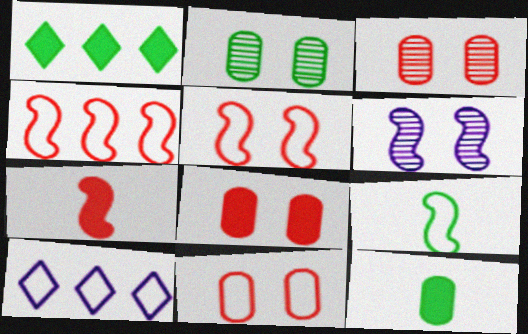[[1, 2, 9], 
[2, 7, 10], 
[3, 8, 11], 
[9, 10, 11]]